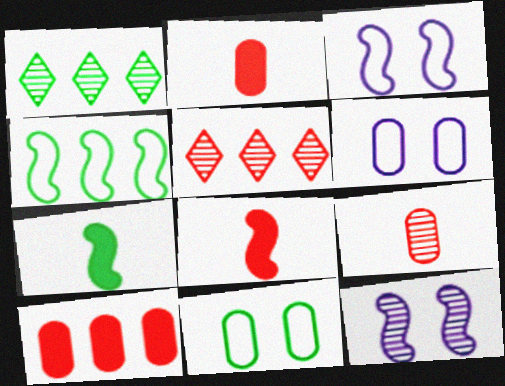[[1, 2, 3], 
[1, 6, 8], 
[1, 7, 11], 
[1, 9, 12], 
[4, 8, 12], 
[5, 6, 7]]